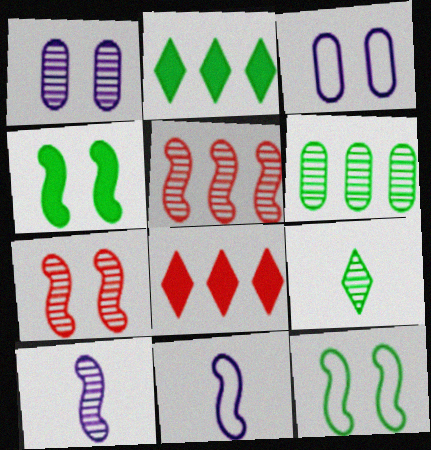[[1, 5, 9], 
[4, 5, 11]]